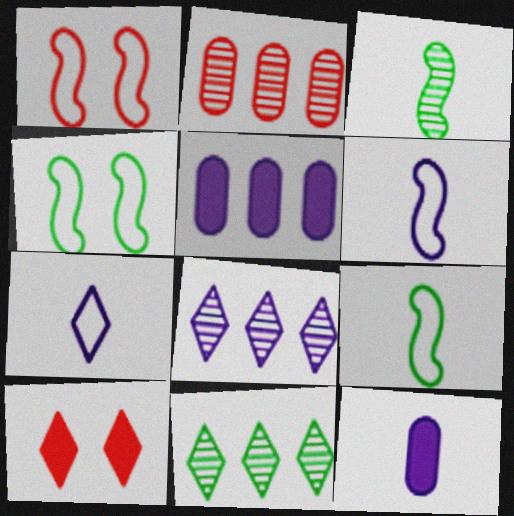[[1, 11, 12], 
[7, 10, 11]]